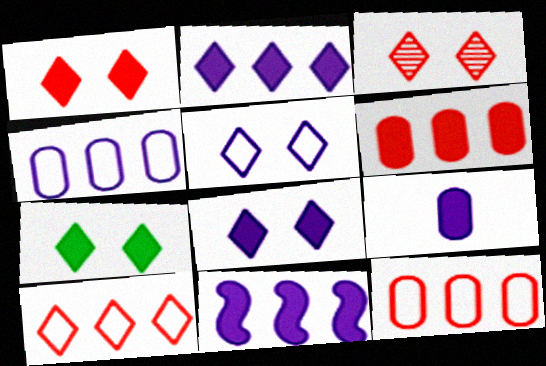[[1, 7, 8], 
[3, 5, 7], 
[8, 9, 11]]